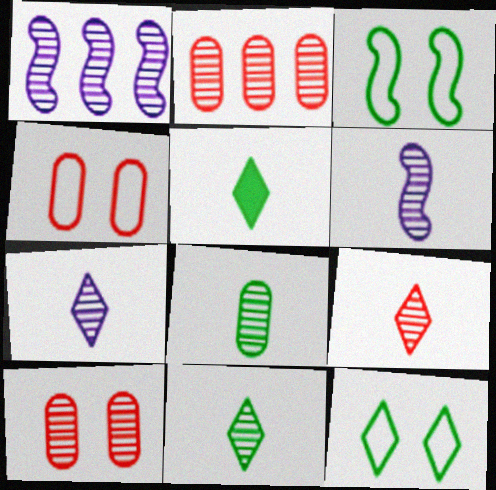[[1, 4, 5], 
[1, 10, 11], 
[6, 8, 9], 
[7, 9, 11]]